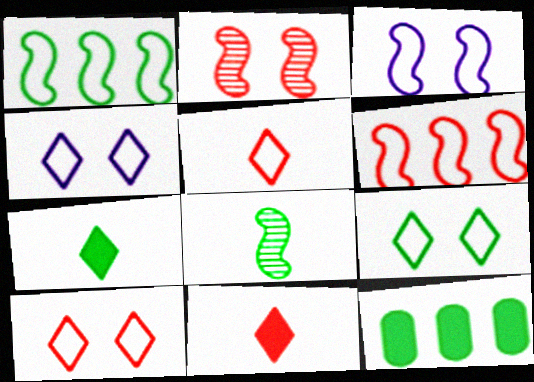[[4, 9, 10], 
[8, 9, 12]]